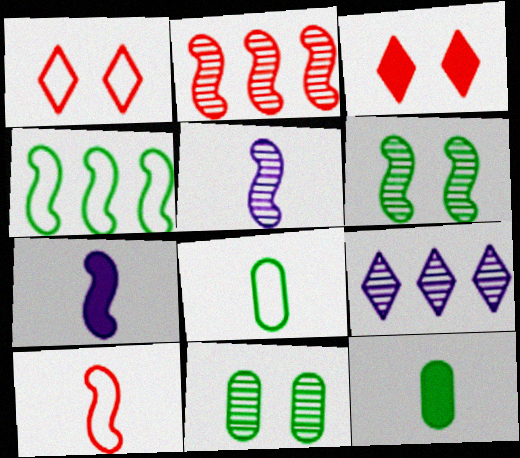[[2, 5, 6]]